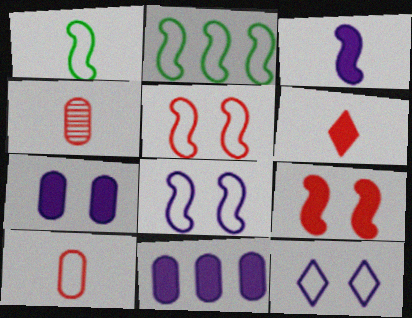[[2, 10, 12]]